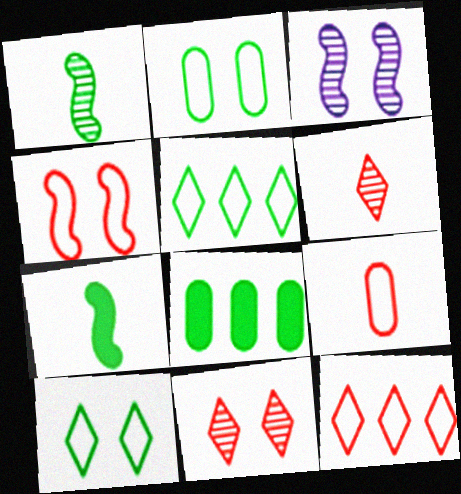[[1, 8, 10], 
[4, 9, 12]]